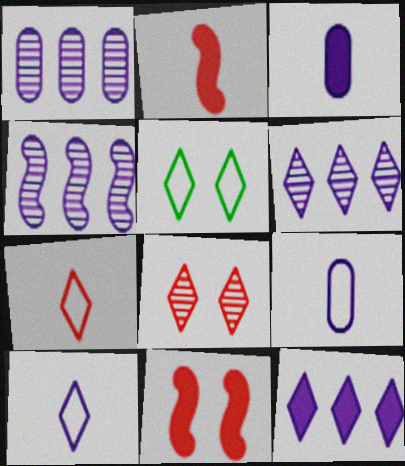[[1, 2, 5], 
[1, 4, 6]]